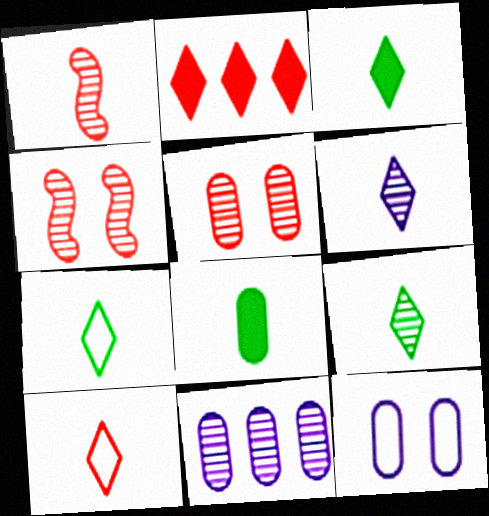[[3, 6, 10], 
[3, 7, 9], 
[4, 9, 11]]